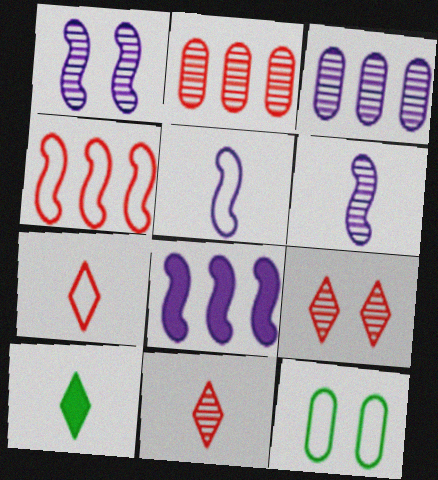[[1, 5, 8], 
[8, 11, 12]]